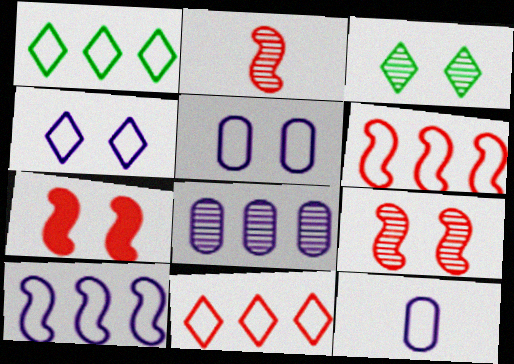[[2, 3, 8], 
[2, 6, 7], 
[3, 5, 7], 
[4, 10, 12]]